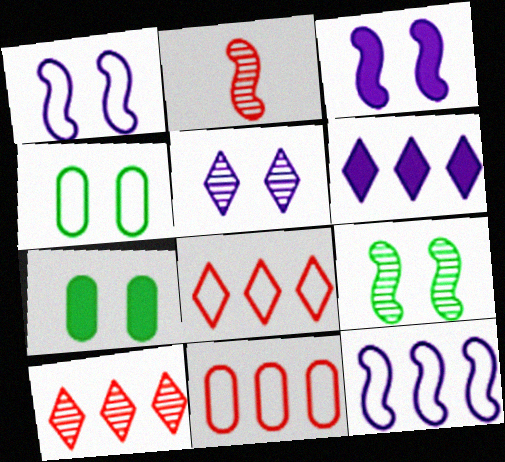[[2, 4, 6]]